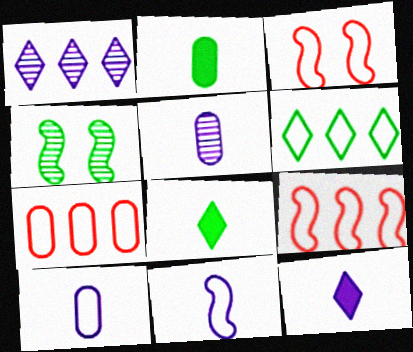[[1, 2, 3], 
[2, 4, 6], 
[3, 6, 10], 
[4, 7, 12], 
[5, 11, 12]]